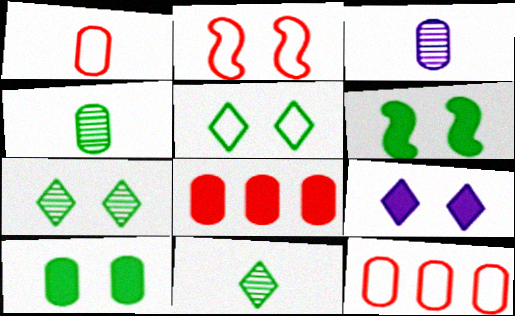[[3, 10, 12]]